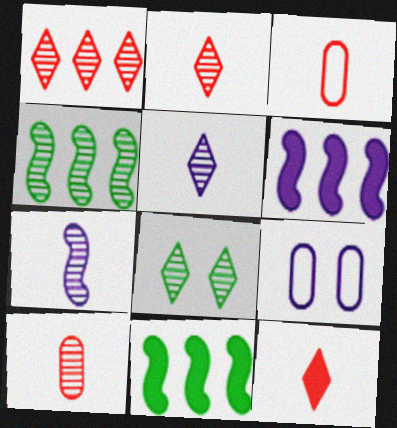[[1, 5, 8], 
[2, 9, 11], 
[3, 6, 8], 
[4, 9, 12], 
[5, 6, 9]]